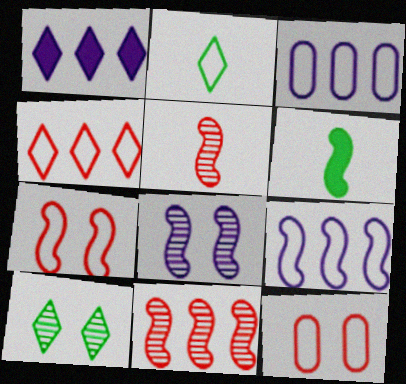[[2, 3, 7], 
[2, 9, 12]]